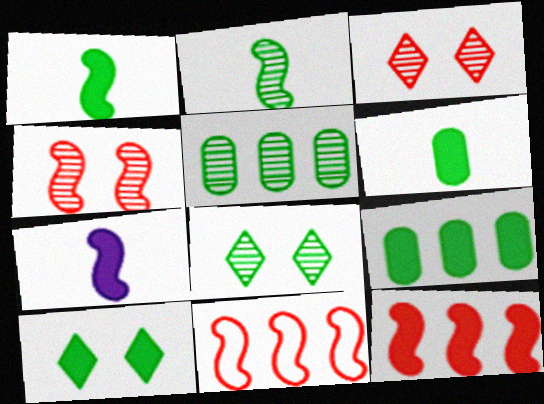[[1, 9, 10], 
[2, 5, 8]]